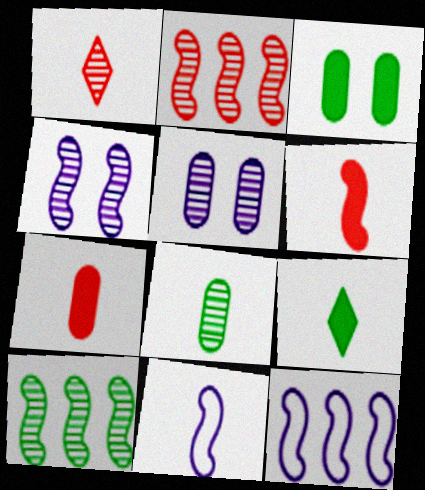[[1, 3, 12], 
[1, 5, 10]]